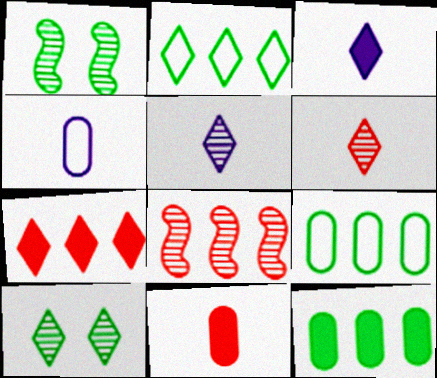[[1, 4, 7]]